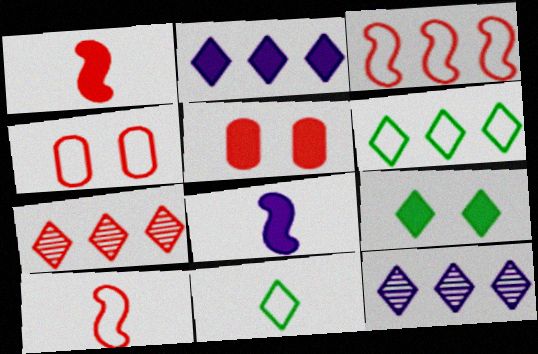[[1, 4, 7], 
[2, 6, 7], 
[5, 7, 10]]